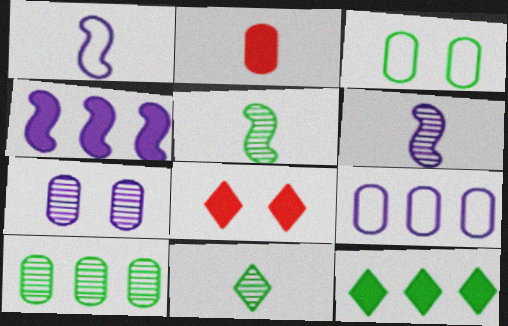[[1, 2, 11], 
[1, 8, 10], 
[3, 5, 12], 
[5, 8, 9]]